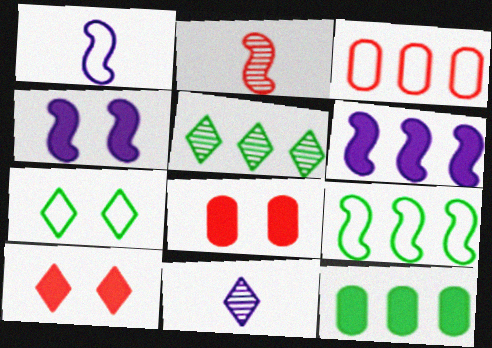[[1, 3, 7], 
[1, 5, 8], 
[2, 3, 10], 
[2, 4, 9], 
[3, 5, 6], 
[5, 9, 12], 
[8, 9, 11]]